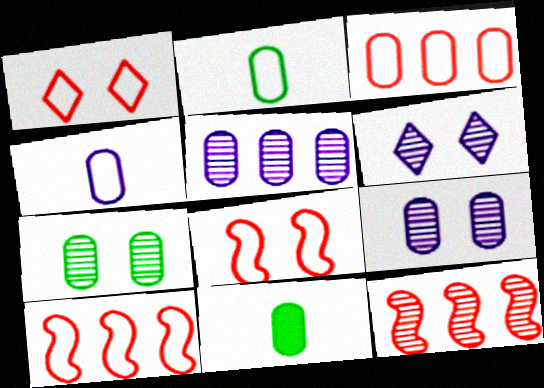[[3, 9, 11], 
[6, 10, 11]]